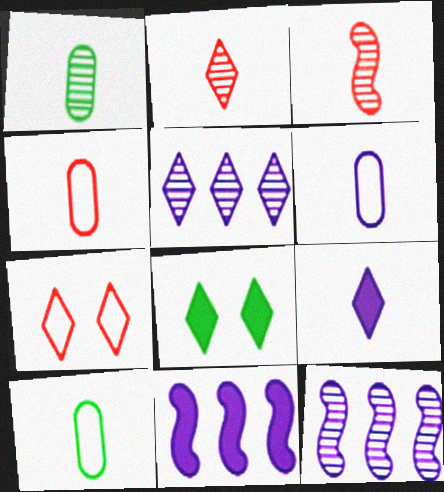[[1, 7, 11], 
[3, 9, 10], 
[4, 6, 10], 
[4, 8, 12]]